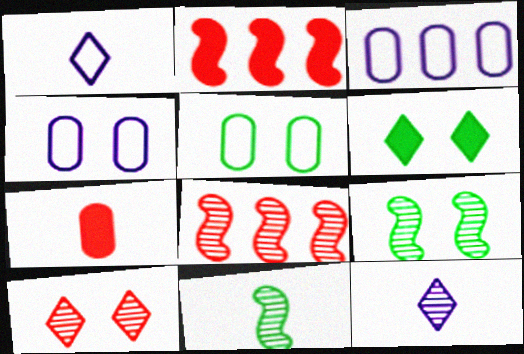[[1, 7, 11], 
[2, 5, 12], 
[5, 6, 9]]